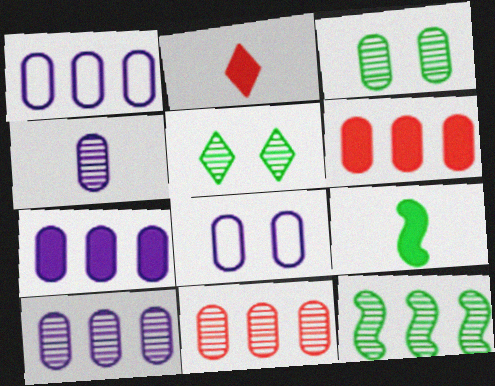[[1, 7, 10], 
[2, 8, 12], 
[3, 4, 11], 
[4, 7, 8]]